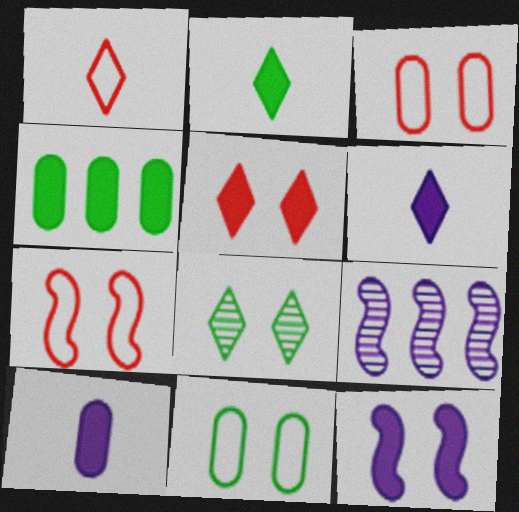[[2, 3, 9], 
[3, 8, 12]]